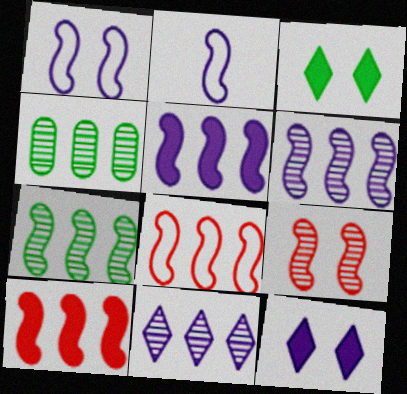[[5, 7, 8]]